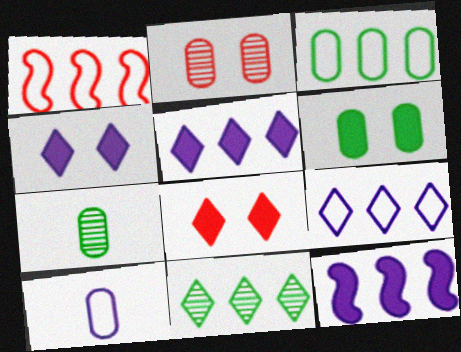[[1, 3, 9], 
[1, 4, 7], 
[3, 6, 7]]